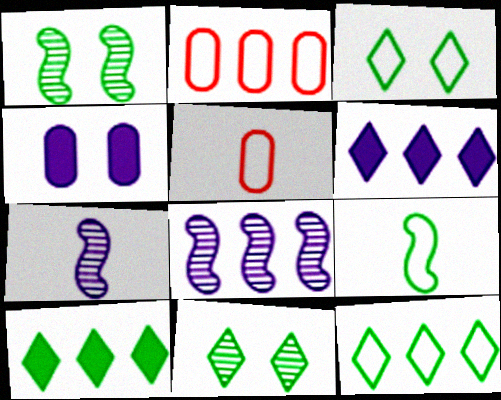[[1, 5, 6], 
[2, 8, 10]]